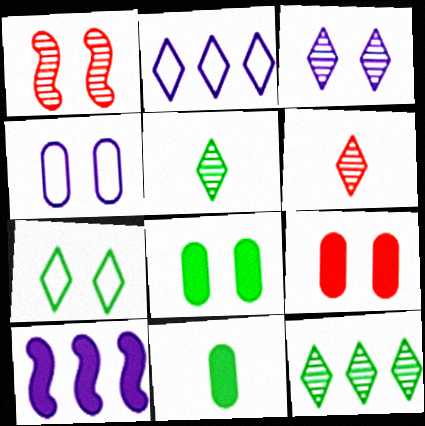[[1, 2, 11], 
[3, 6, 12]]